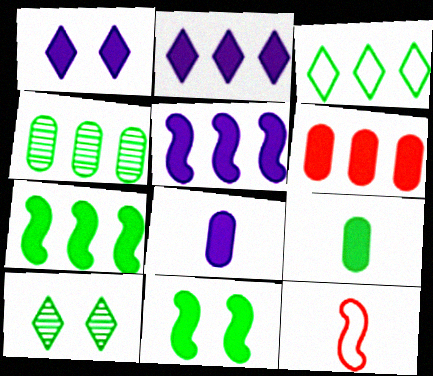[[1, 4, 12], 
[1, 5, 8], 
[2, 6, 7], 
[3, 4, 7]]